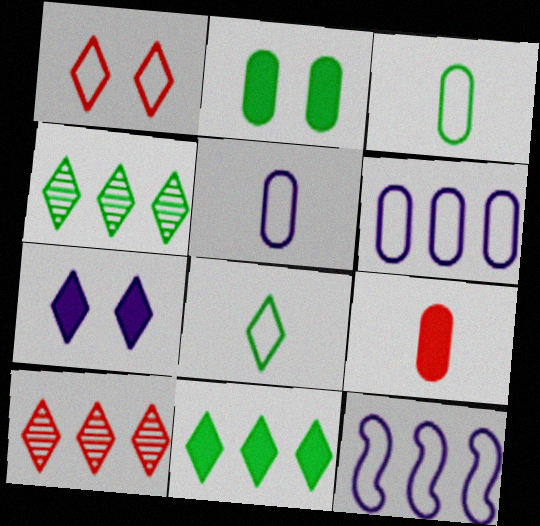[[1, 3, 12], 
[7, 8, 10]]